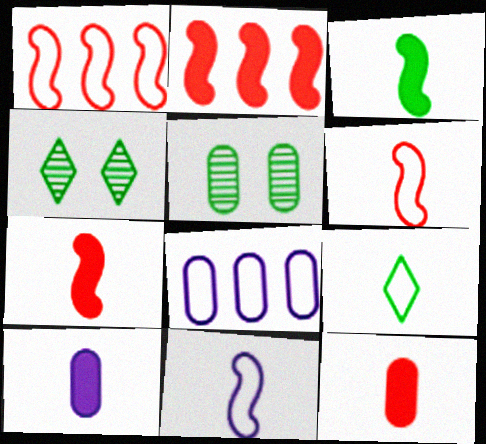[[1, 4, 10], 
[4, 7, 8], 
[5, 8, 12]]